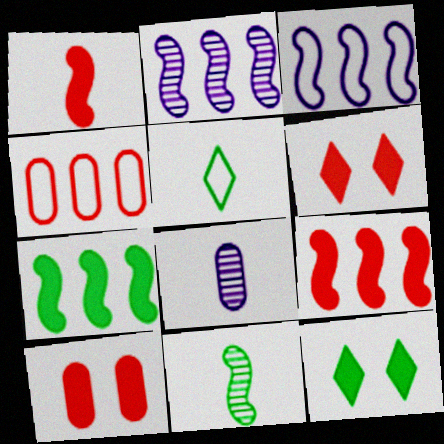[[1, 5, 8], 
[2, 5, 10]]